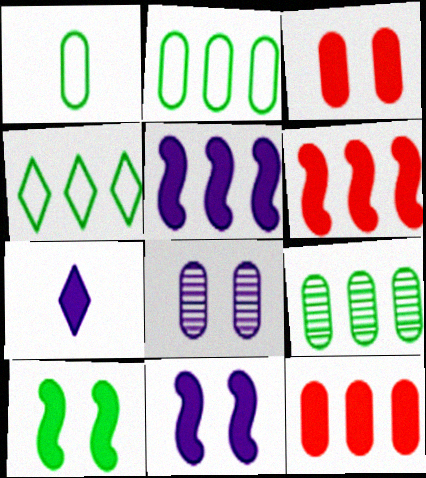[[1, 8, 12], 
[7, 10, 12]]